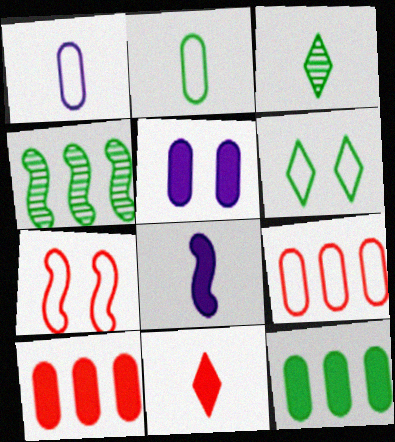[[4, 7, 8]]